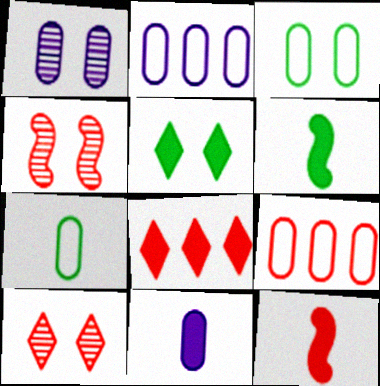[[1, 2, 11], 
[2, 6, 10], 
[9, 10, 12]]